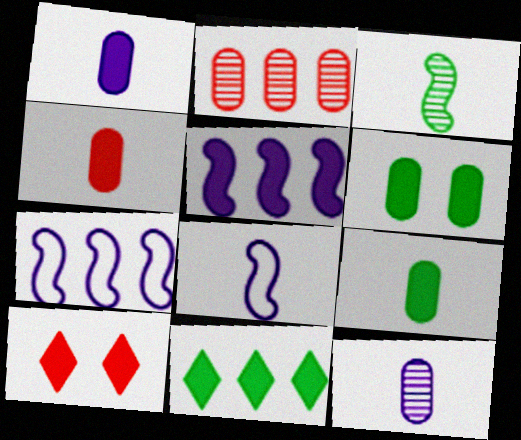[[1, 4, 9], 
[2, 7, 11], 
[5, 9, 10]]